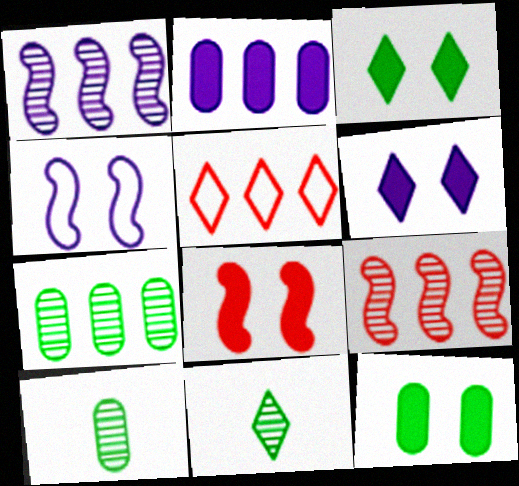[[5, 6, 11], 
[6, 8, 12]]